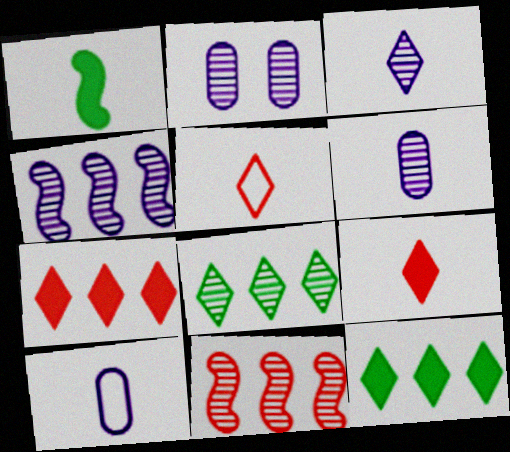[[1, 5, 6], 
[2, 3, 4]]